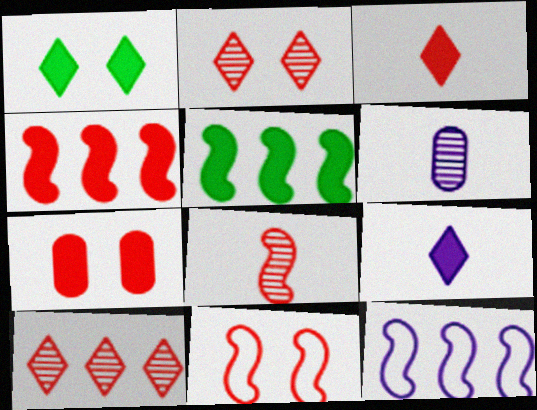[[2, 7, 11], 
[3, 4, 7], 
[4, 8, 11], 
[5, 7, 9]]